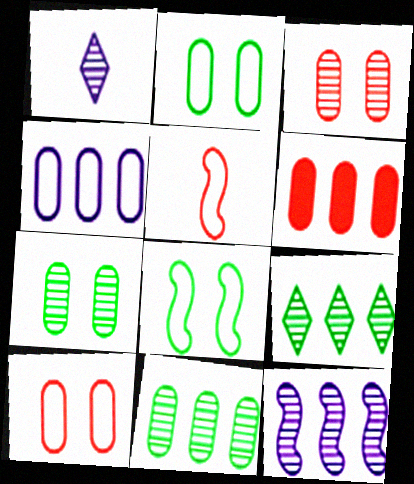[[1, 6, 8], 
[4, 6, 11]]